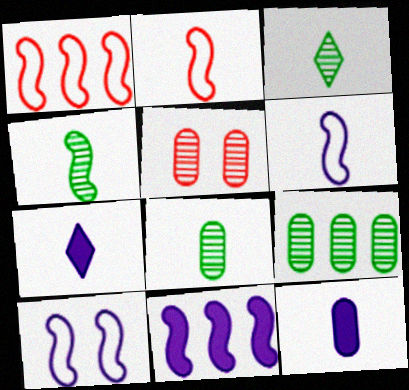[[2, 3, 12], 
[2, 7, 8], 
[3, 4, 8]]